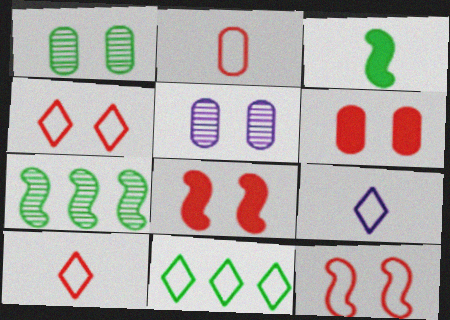[[1, 3, 11], 
[4, 9, 11], 
[6, 7, 9]]